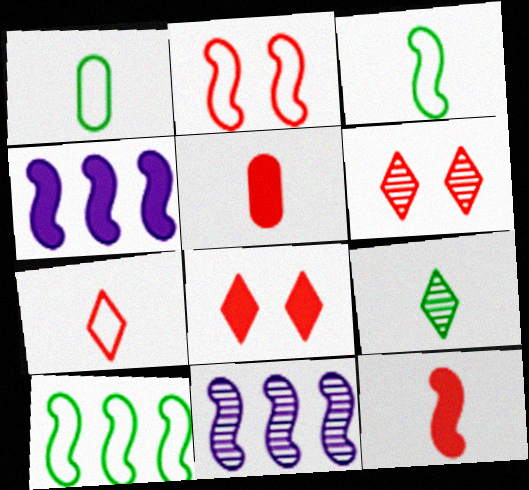[[1, 4, 6], 
[1, 8, 11]]